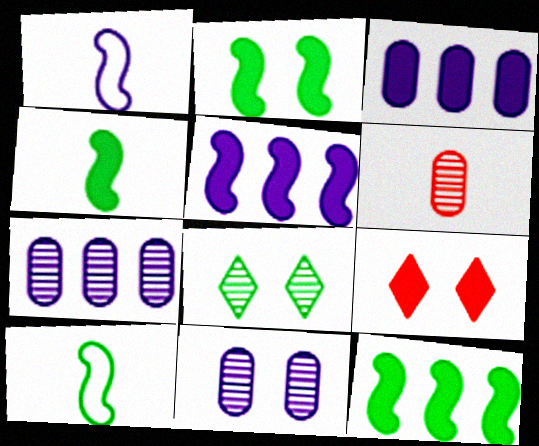[[2, 4, 12], 
[3, 4, 9], 
[7, 9, 10]]